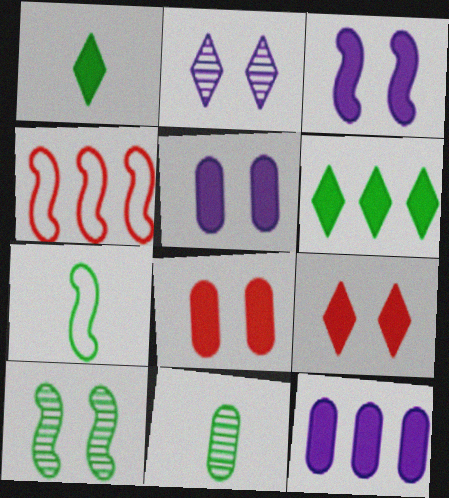[[1, 7, 11]]